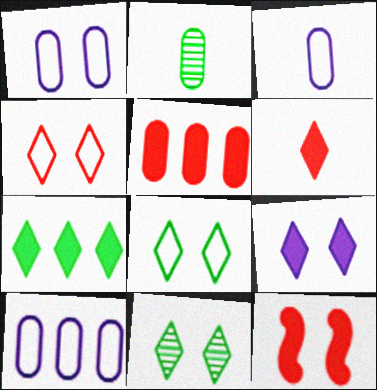[[1, 2, 5], 
[1, 3, 10], 
[1, 11, 12], 
[4, 9, 11], 
[5, 6, 12], 
[6, 7, 9]]